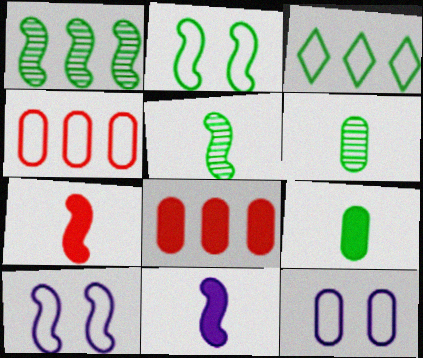[[1, 7, 10], 
[6, 8, 12]]